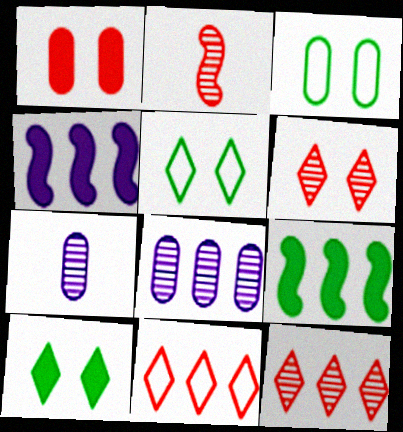[[1, 2, 11], 
[8, 9, 11]]